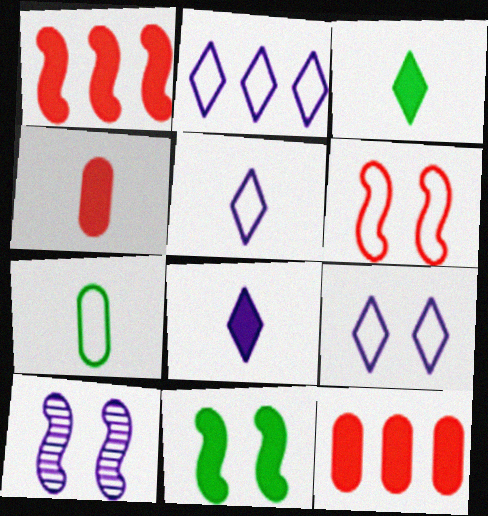[[2, 5, 9], 
[2, 6, 7], 
[6, 10, 11], 
[8, 11, 12]]